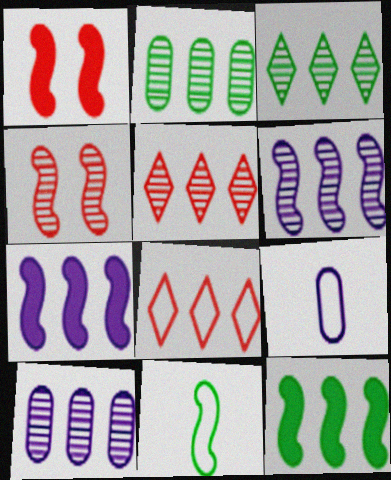[[1, 3, 9], 
[1, 6, 11], 
[2, 5, 6], 
[2, 7, 8], 
[4, 7, 11], 
[8, 10, 12]]